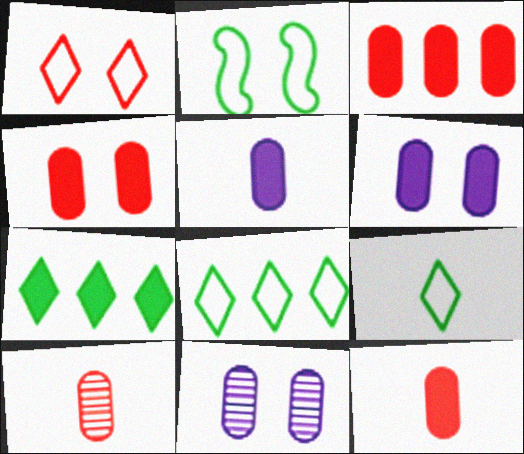[[3, 4, 12]]